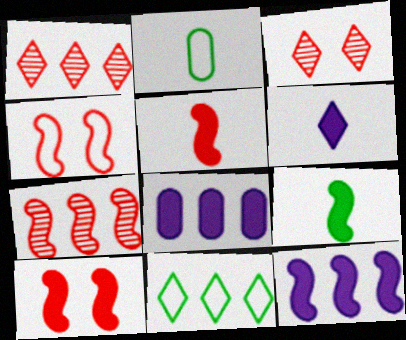[[2, 3, 12], 
[3, 6, 11], 
[4, 5, 7], 
[7, 8, 11], 
[9, 10, 12]]